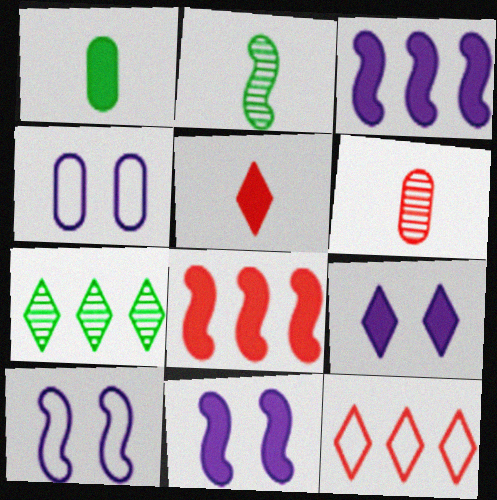[[1, 8, 9], 
[2, 8, 10]]